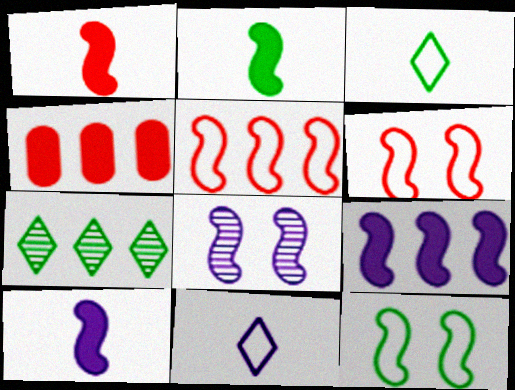[[1, 2, 10], 
[2, 5, 8], 
[3, 4, 8]]